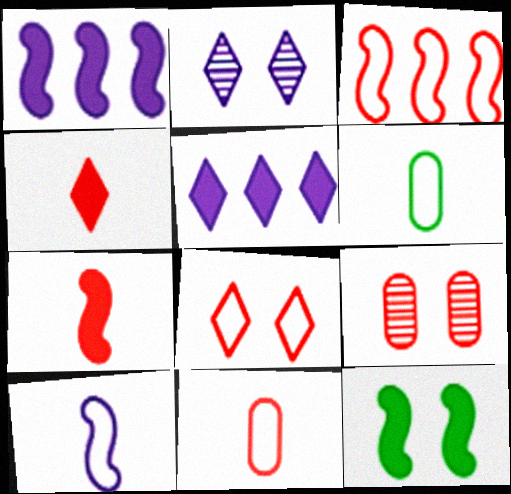[[1, 7, 12], 
[3, 4, 9], 
[3, 8, 11]]